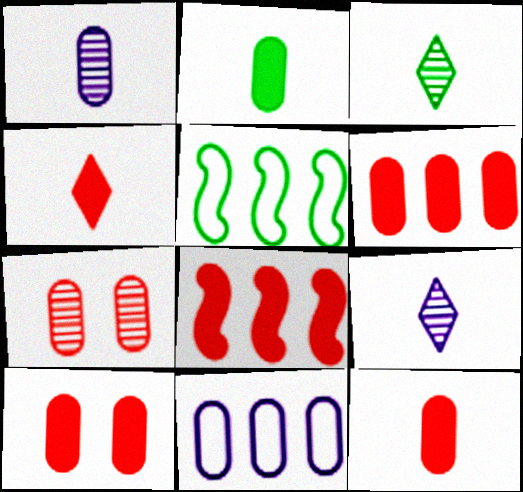[[2, 7, 11], 
[4, 8, 10], 
[5, 9, 10], 
[6, 10, 12]]